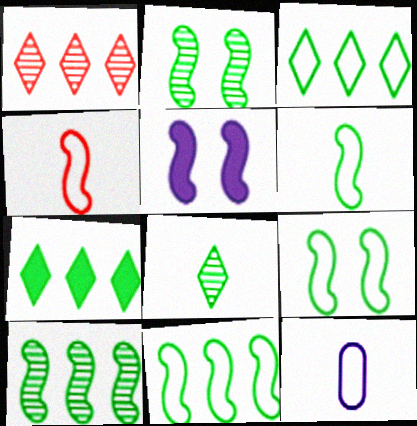[[4, 5, 10], 
[6, 9, 11]]